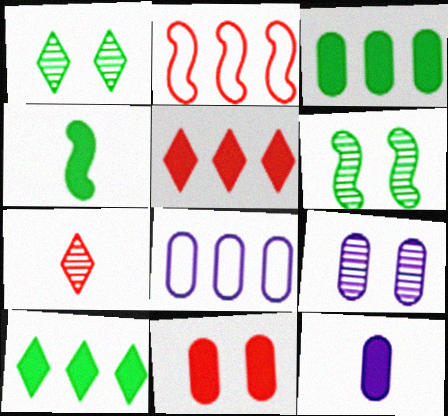[[1, 2, 12], 
[2, 7, 11], 
[3, 11, 12], 
[8, 9, 12]]